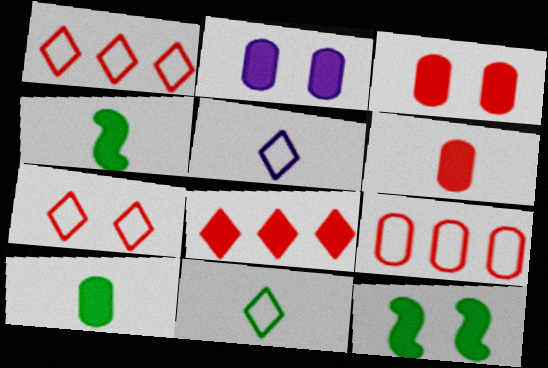[[2, 4, 8]]